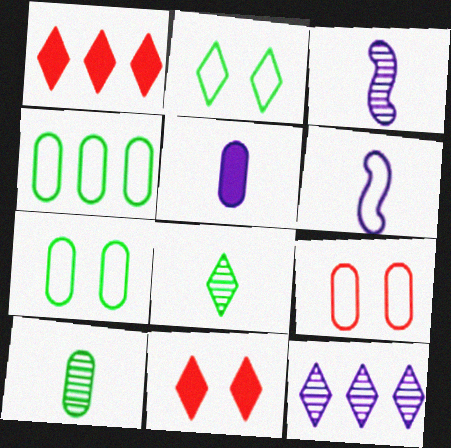[[1, 3, 7], 
[3, 4, 11]]